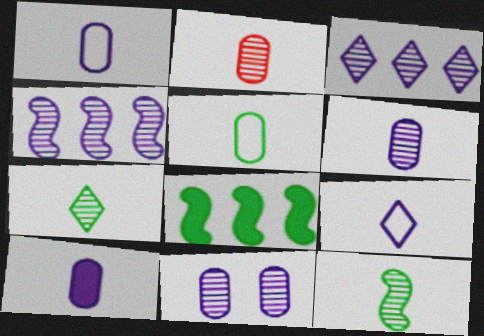[[1, 6, 10], 
[2, 5, 10]]